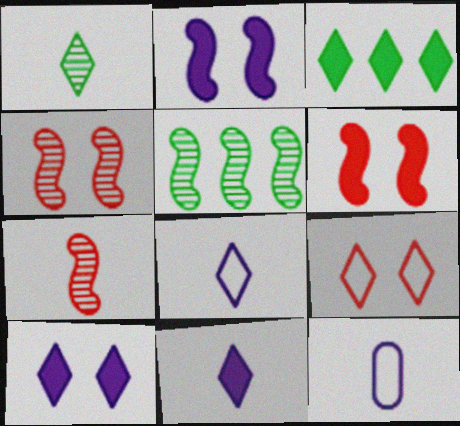[[3, 4, 12]]